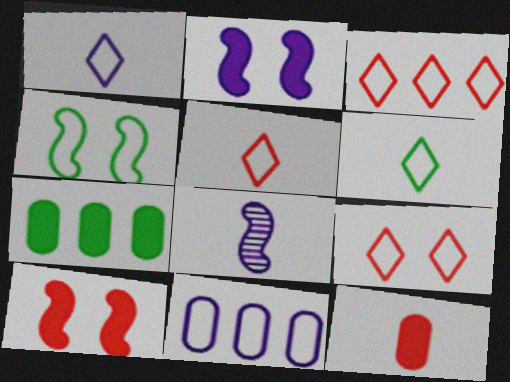[[1, 5, 6], 
[3, 5, 9], 
[4, 5, 11], 
[6, 8, 12], 
[7, 8, 9]]